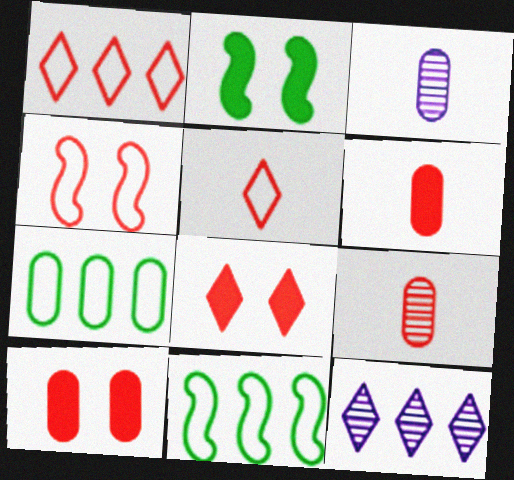[[1, 2, 3], 
[3, 7, 10], 
[3, 8, 11]]